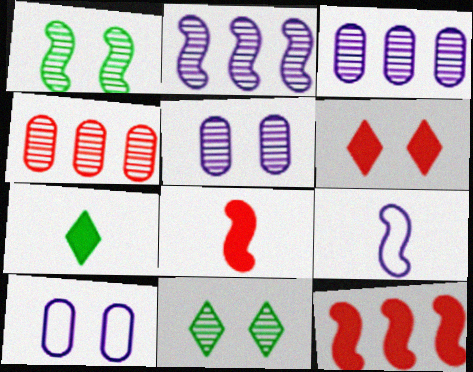[[1, 6, 10], 
[1, 9, 12]]